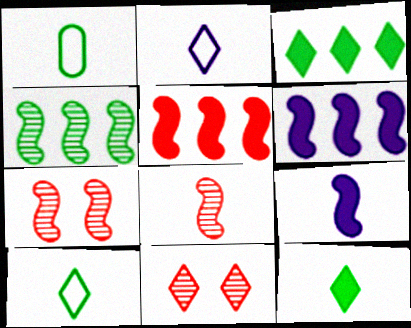[[1, 6, 11], 
[2, 3, 11]]